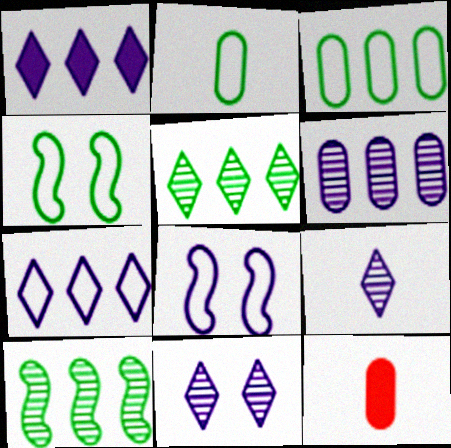[[5, 8, 12]]